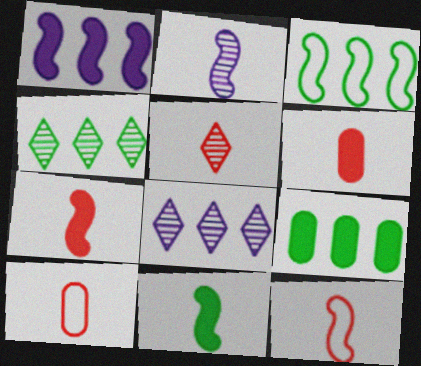[[2, 11, 12], 
[3, 4, 9], 
[5, 6, 12], 
[5, 7, 10]]